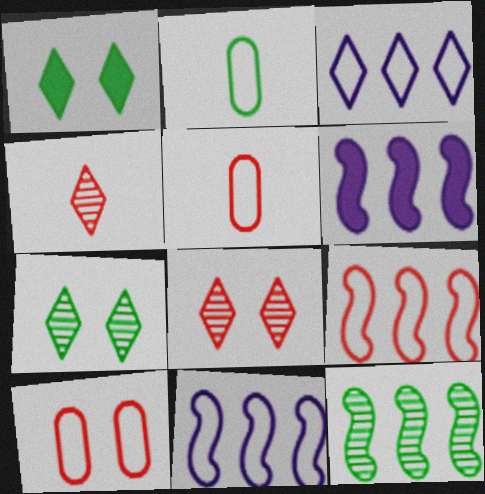[[1, 2, 12], 
[1, 3, 4], 
[2, 6, 8], 
[5, 6, 7], 
[6, 9, 12]]